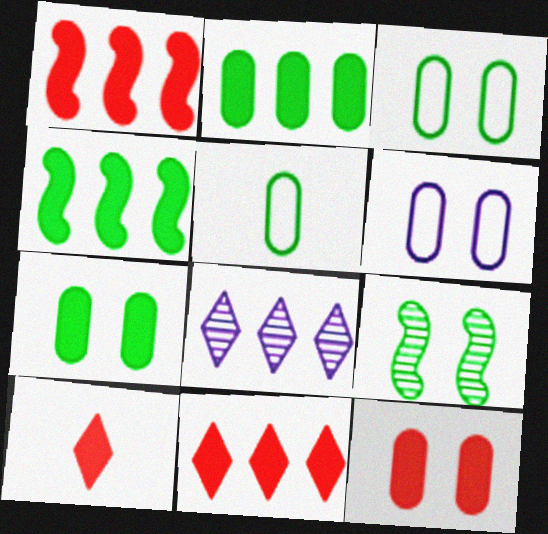[[1, 10, 12]]